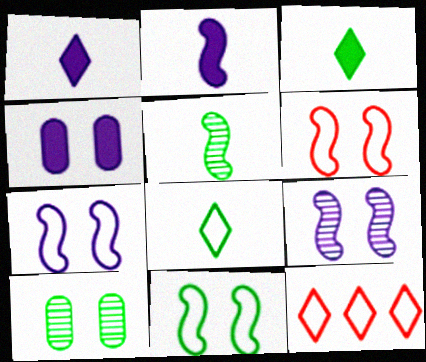[[2, 10, 12], 
[4, 5, 12], 
[6, 7, 11]]